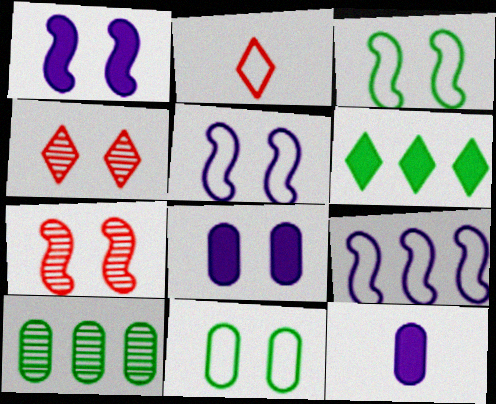[[1, 2, 10], 
[1, 3, 7], 
[1, 4, 11], 
[2, 9, 11], 
[3, 4, 8]]